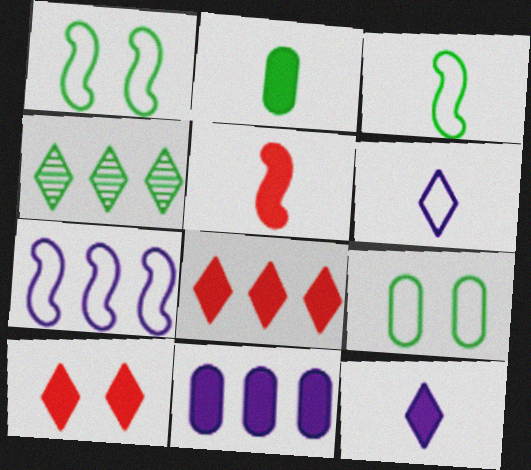[[1, 2, 4], 
[2, 5, 12], 
[4, 6, 10]]